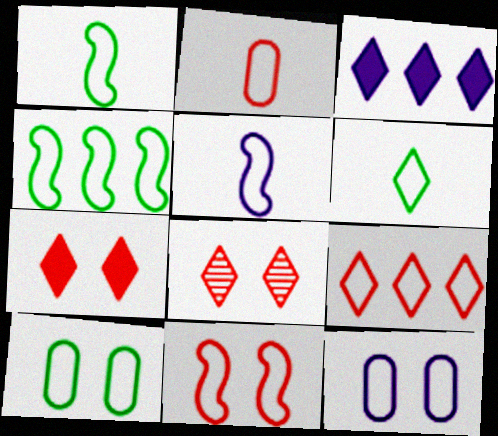[[1, 9, 12], 
[2, 5, 6], 
[2, 9, 11], 
[3, 6, 8], 
[4, 5, 11], 
[4, 6, 10], 
[5, 9, 10]]